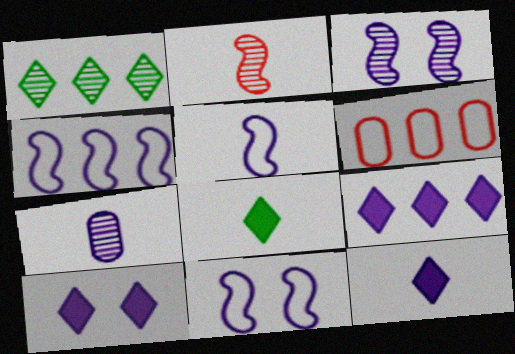[[3, 6, 8], 
[4, 5, 11], 
[4, 7, 10], 
[5, 7, 12], 
[7, 9, 11], 
[9, 10, 12]]